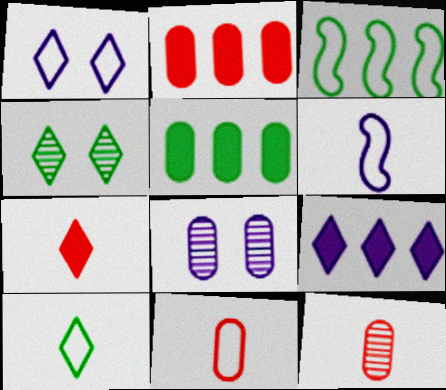[[1, 3, 11], 
[2, 4, 6], 
[3, 7, 8], 
[5, 8, 11], 
[6, 8, 9], 
[6, 10, 11]]